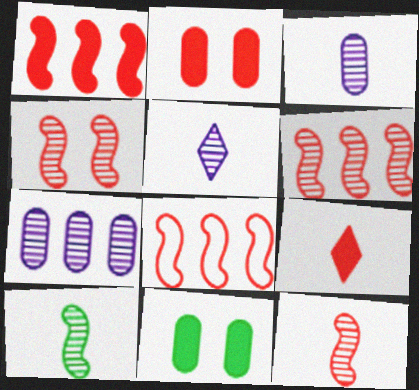[[1, 2, 9], 
[1, 6, 8], 
[4, 6, 12], 
[5, 8, 11]]